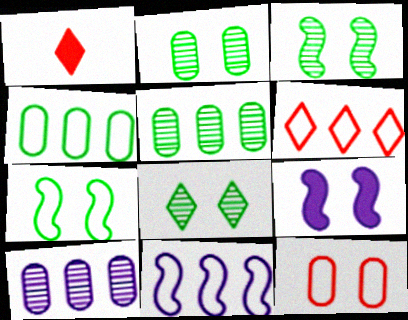[[1, 2, 11], 
[1, 7, 10], 
[2, 3, 8], 
[4, 6, 11], 
[8, 9, 12]]